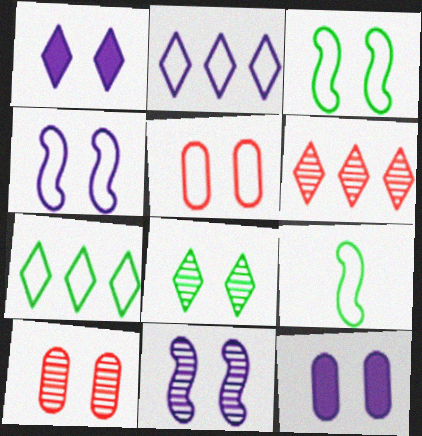[[1, 3, 10], 
[2, 5, 9], 
[6, 9, 12], 
[8, 10, 11]]